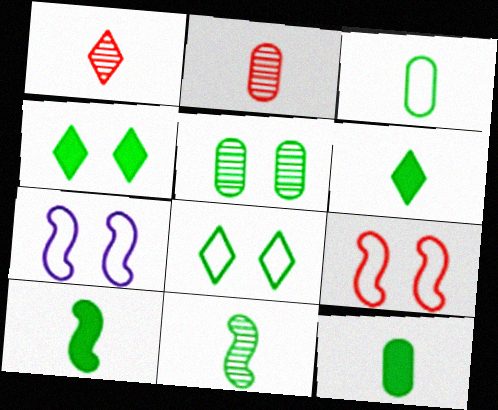[[3, 6, 11], 
[6, 10, 12]]